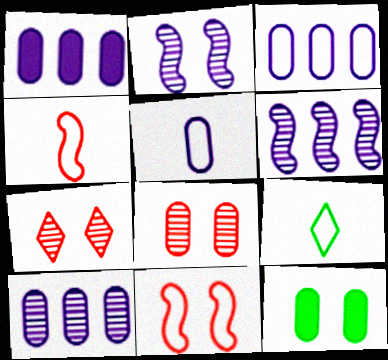[[1, 3, 10], 
[3, 9, 11], 
[4, 5, 9]]